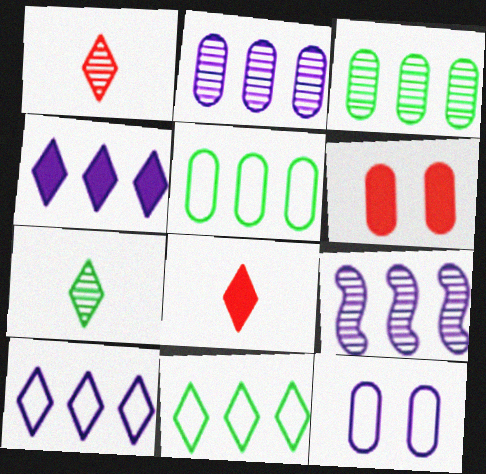[]